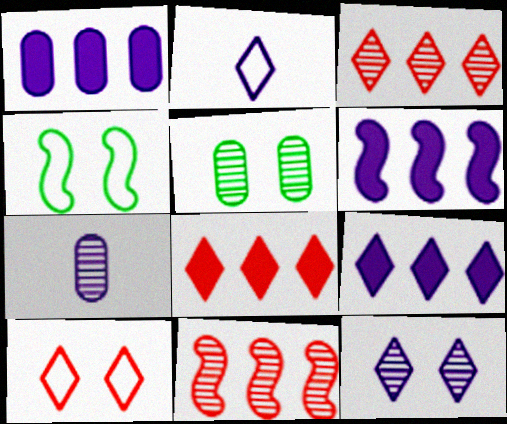[[1, 6, 9], 
[2, 9, 12], 
[4, 7, 8]]